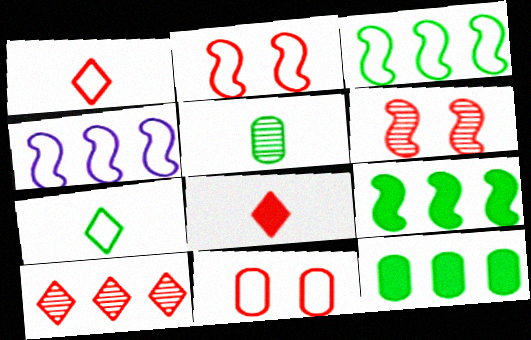[[4, 7, 11], 
[4, 10, 12]]